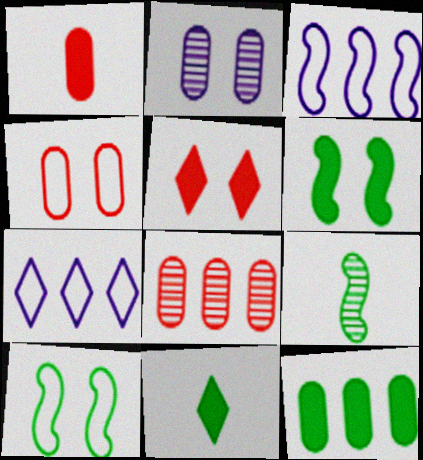[[1, 4, 8], 
[2, 5, 10], 
[6, 11, 12]]